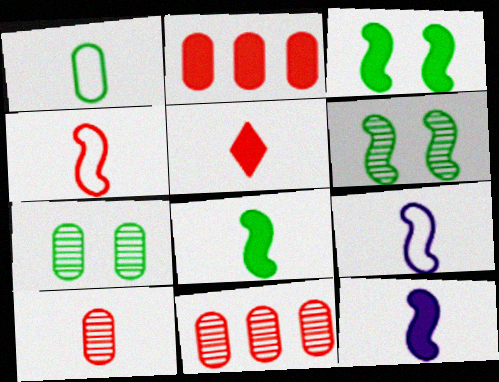[[4, 5, 10]]